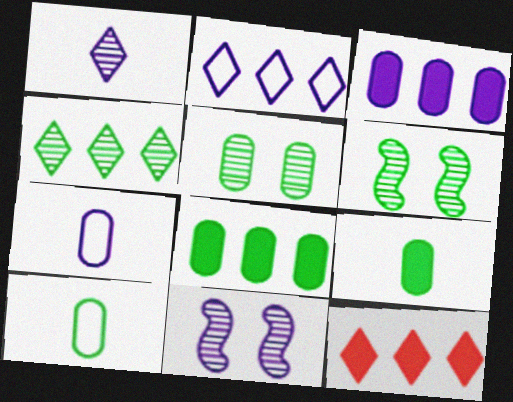[[2, 4, 12], 
[5, 8, 10], 
[6, 7, 12], 
[10, 11, 12]]